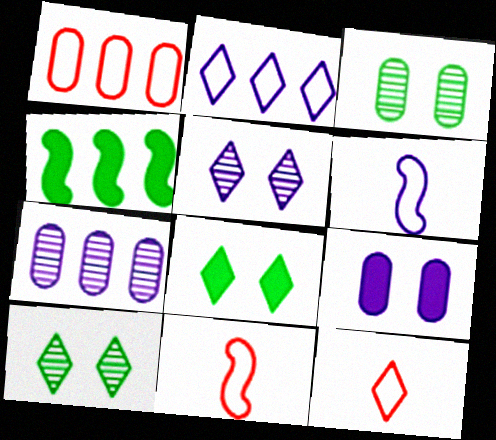[[7, 8, 11]]